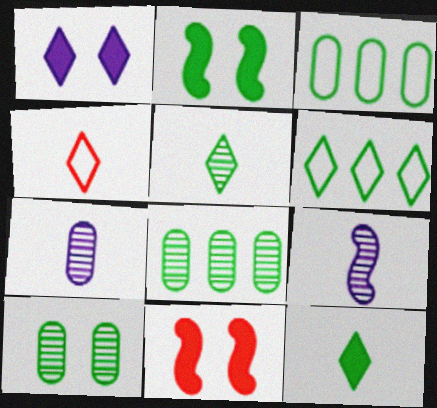[[2, 3, 5], 
[6, 7, 11]]